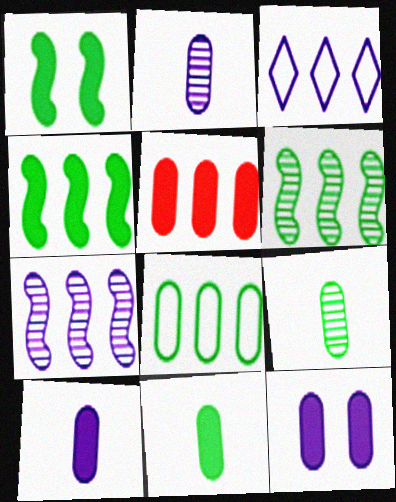[[3, 5, 6], 
[5, 11, 12]]